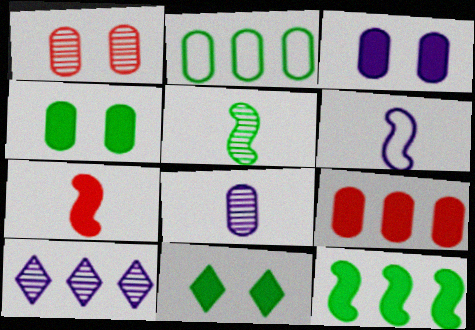[[1, 5, 10], 
[2, 5, 11], 
[3, 6, 10], 
[5, 6, 7]]